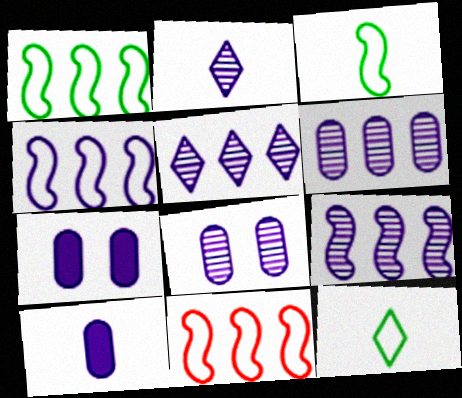[[1, 4, 11], 
[2, 4, 7], 
[2, 8, 9], 
[5, 6, 9]]